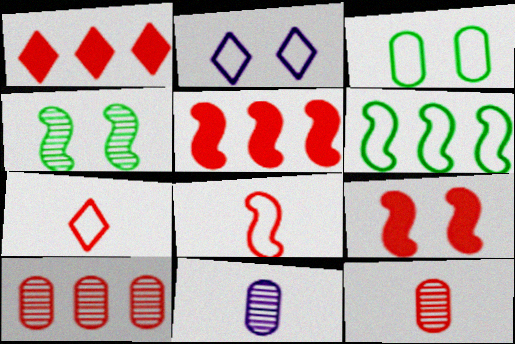[[7, 9, 10]]